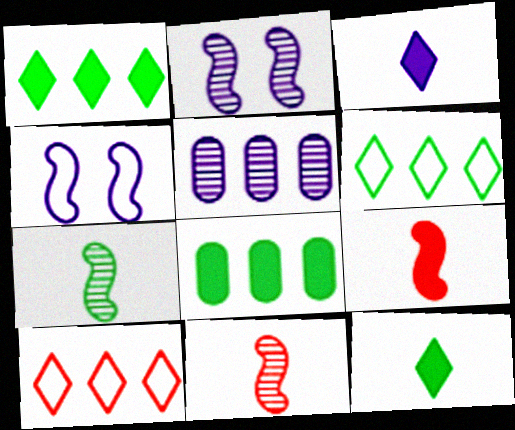[[3, 4, 5]]